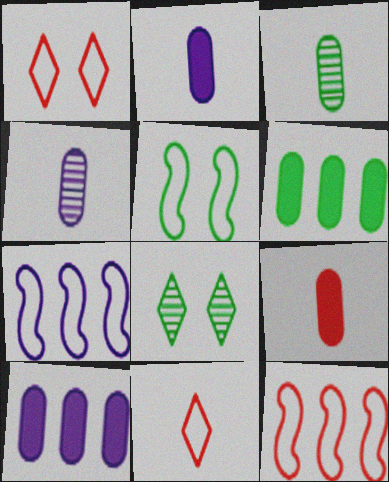[[2, 8, 12], 
[7, 8, 9]]